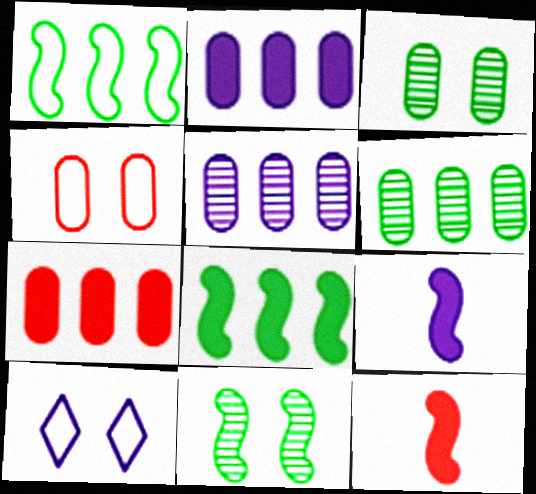[[5, 9, 10], 
[6, 10, 12]]